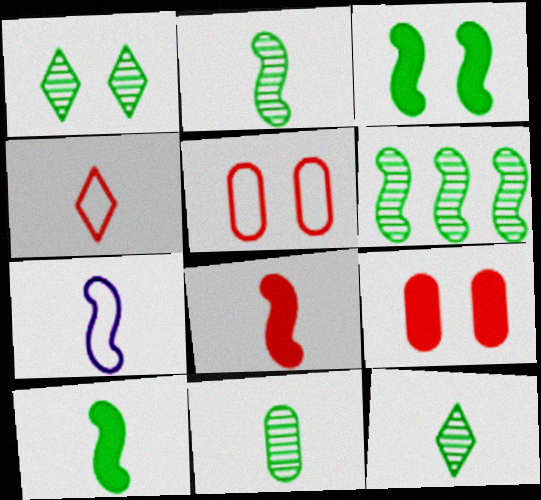[[1, 6, 11], 
[2, 7, 8], 
[2, 11, 12]]